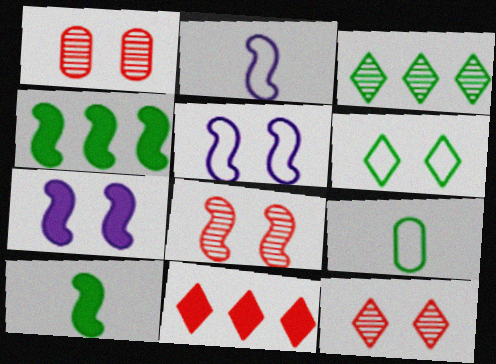[[1, 6, 7], 
[1, 8, 12], 
[2, 4, 8]]